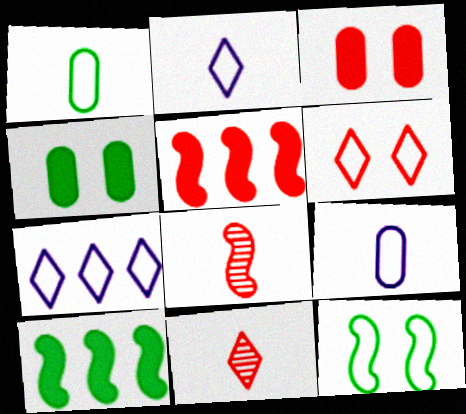[[4, 7, 8]]